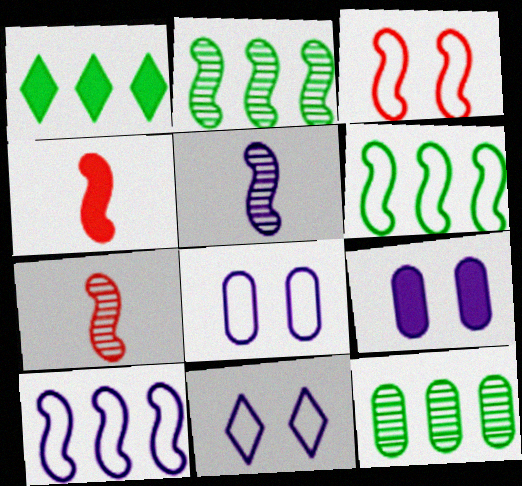[[1, 4, 9], 
[1, 6, 12], 
[1, 7, 8], 
[4, 11, 12]]